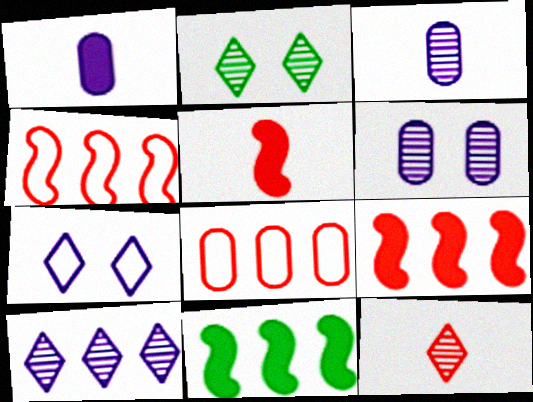[[1, 2, 4], 
[2, 10, 12], 
[8, 10, 11]]